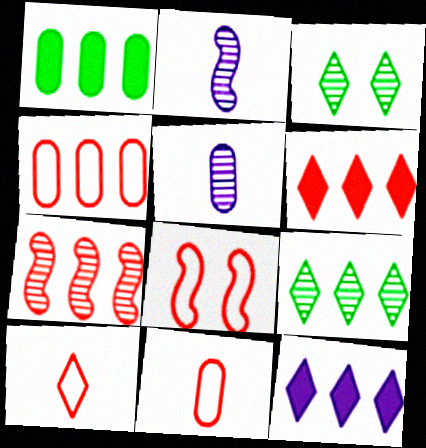[[3, 5, 7], 
[3, 10, 12], 
[4, 6, 7], 
[4, 8, 10]]